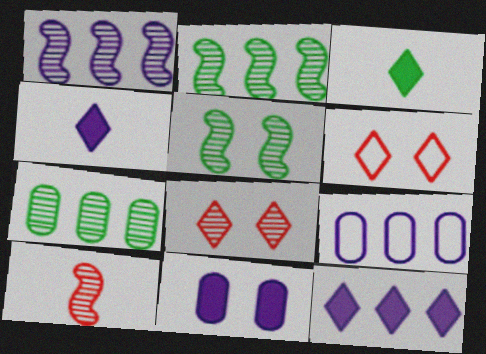[[1, 5, 10], 
[1, 9, 12], 
[5, 6, 11]]